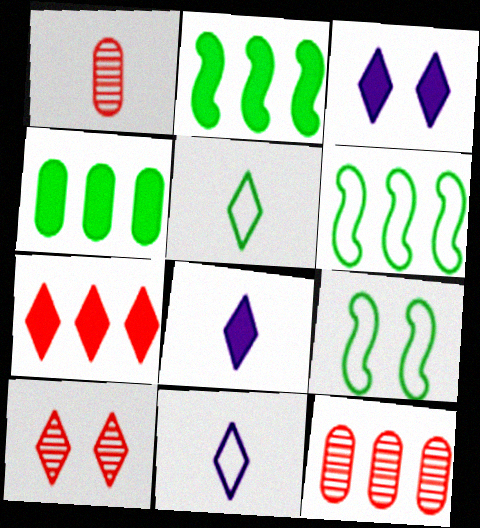[[1, 3, 6], 
[8, 9, 12]]